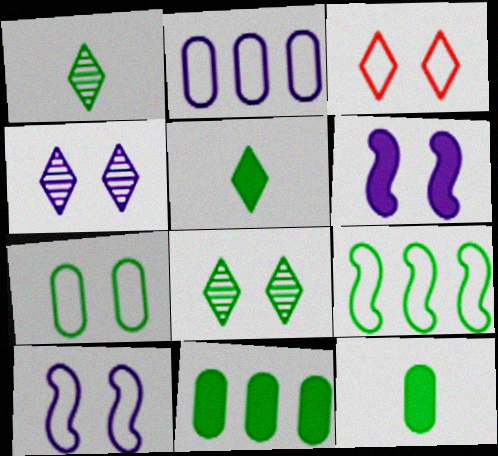[[3, 7, 10], 
[8, 9, 12]]